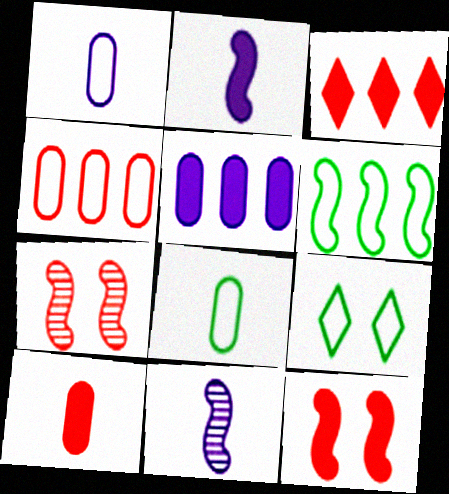[[2, 6, 7], 
[3, 10, 12], 
[6, 8, 9], 
[6, 11, 12]]